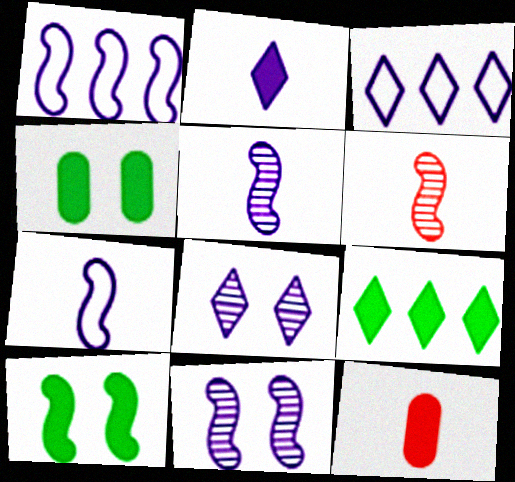[[1, 6, 10], 
[2, 3, 8], 
[3, 4, 6]]